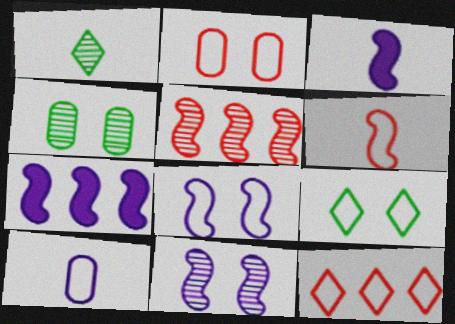[[1, 2, 7], 
[2, 6, 12], 
[2, 8, 9], 
[3, 4, 12]]